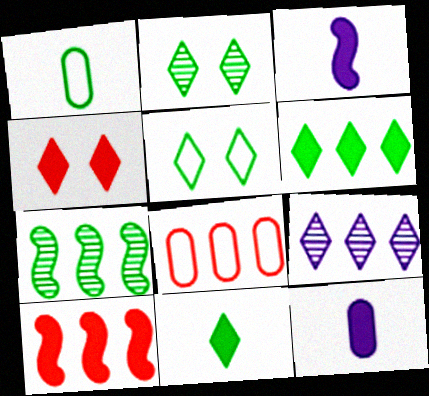[[2, 3, 8]]